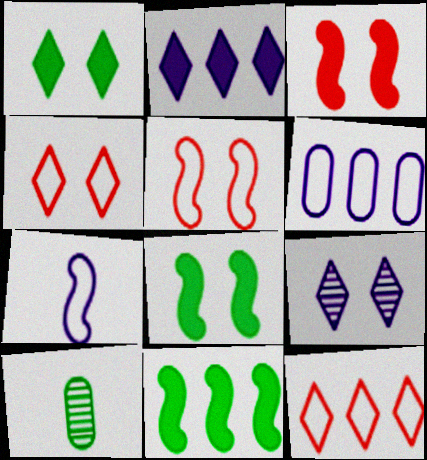[[1, 4, 9], 
[2, 5, 10]]